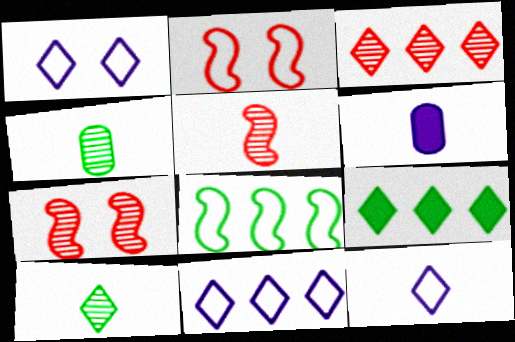[[1, 11, 12], 
[3, 9, 11]]